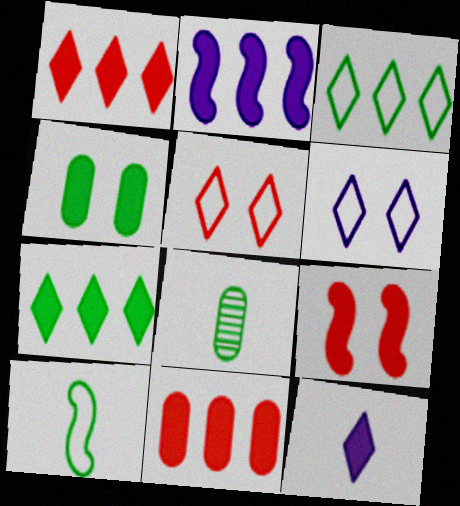[[2, 5, 8], 
[2, 7, 11]]